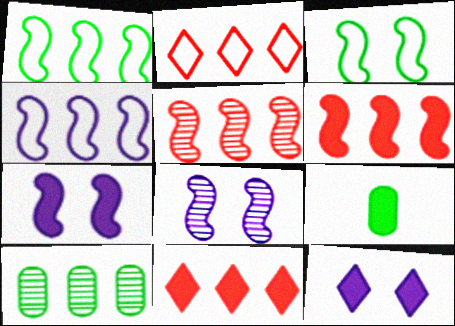[[2, 8, 9], 
[4, 10, 11], 
[6, 9, 12], 
[7, 9, 11]]